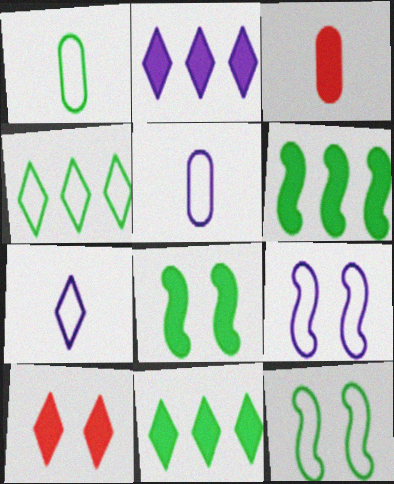[[1, 4, 12], 
[2, 3, 8]]